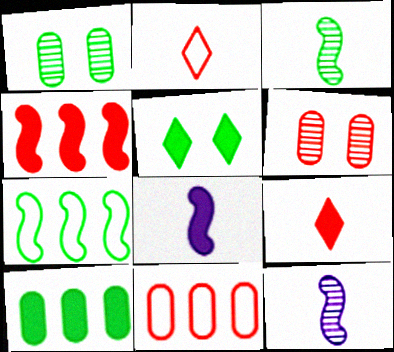[[2, 4, 6], 
[5, 11, 12]]